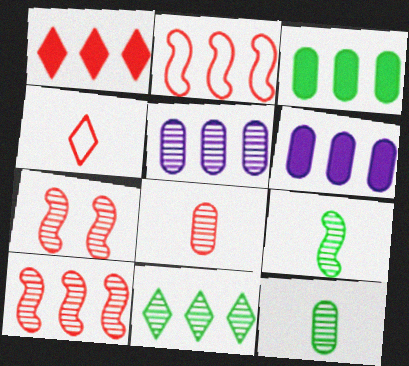[[2, 6, 11], 
[5, 10, 11]]